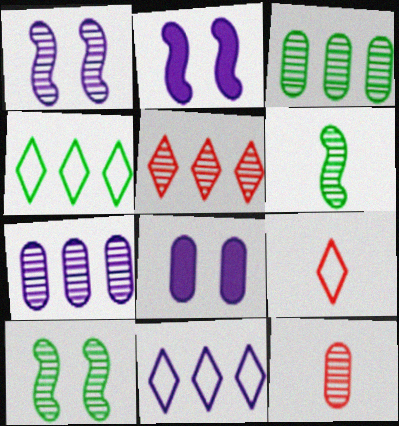[[2, 3, 9], 
[2, 4, 12]]